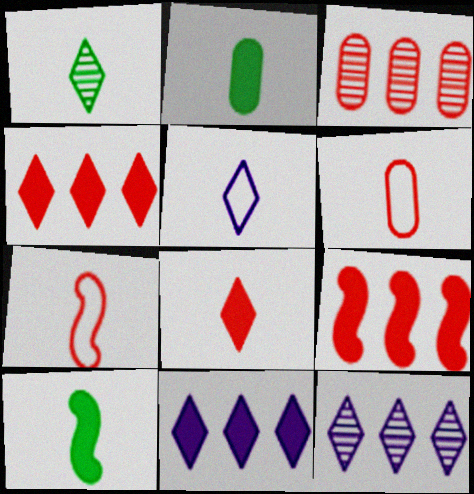[[1, 5, 8]]